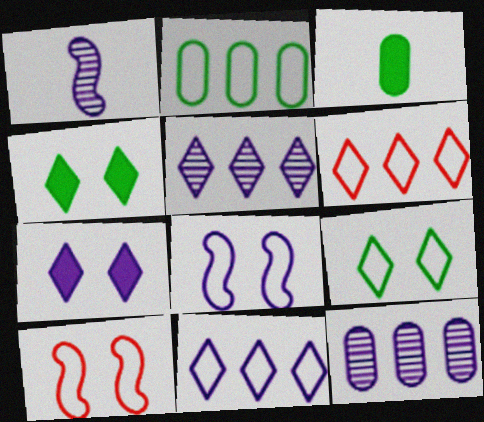[[3, 5, 10]]